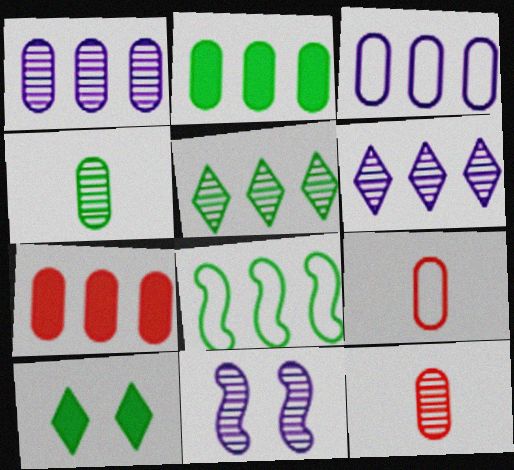[[2, 5, 8], 
[4, 8, 10], 
[5, 11, 12], 
[6, 7, 8]]